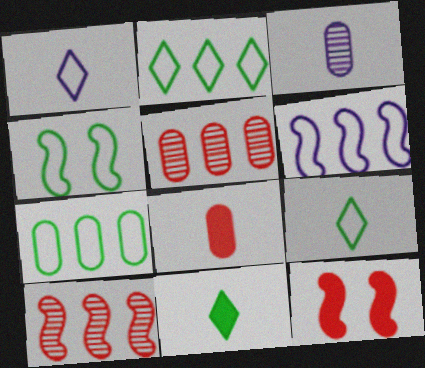[[2, 3, 12], 
[4, 7, 9]]